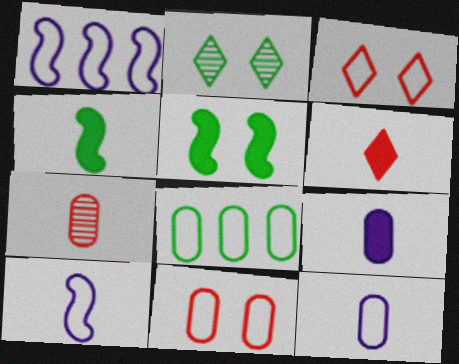[[2, 4, 8], 
[3, 8, 10], 
[4, 6, 9], 
[8, 11, 12]]